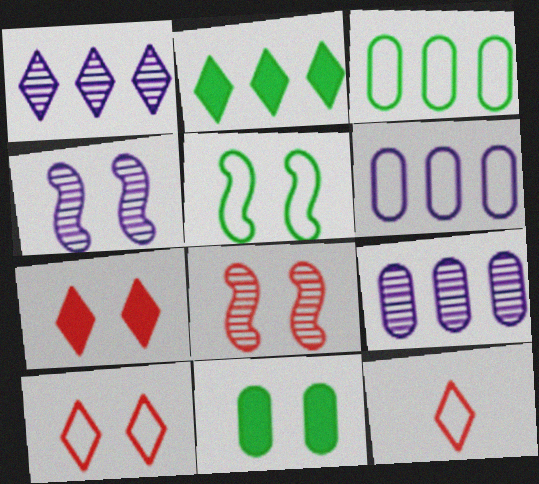[[4, 10, 11], 
[5, 6, 12]]